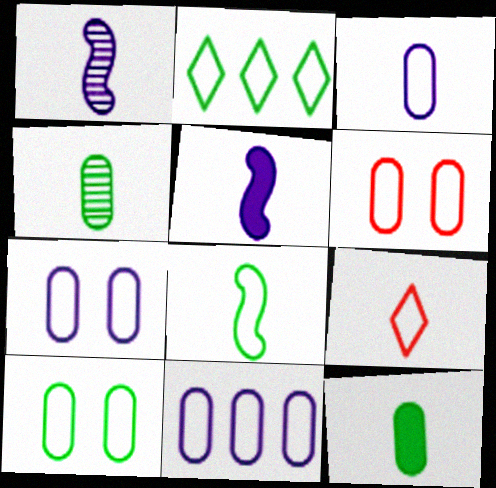[[1, 9, 12], 
[2, 8, 10], 
[3, 7, 11], 
[3, 8, 9], 
[4, 5, 9], 
[6, 7, 10]]